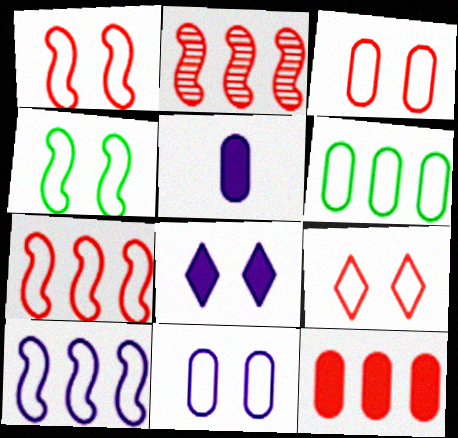[[1, 3, 9], 
[4, 9, 11]]